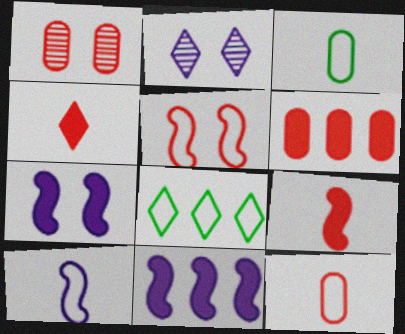[[1, 6, 12], 
[2, 4, 8]]